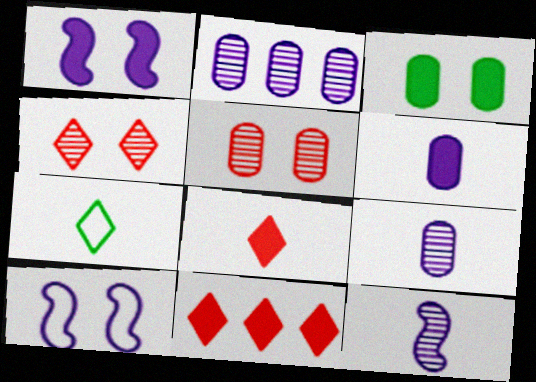[[3, 4, 10]]